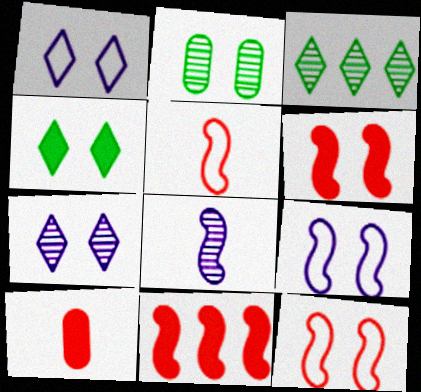[[1, 2, 6], 
[3, 9, 10]]